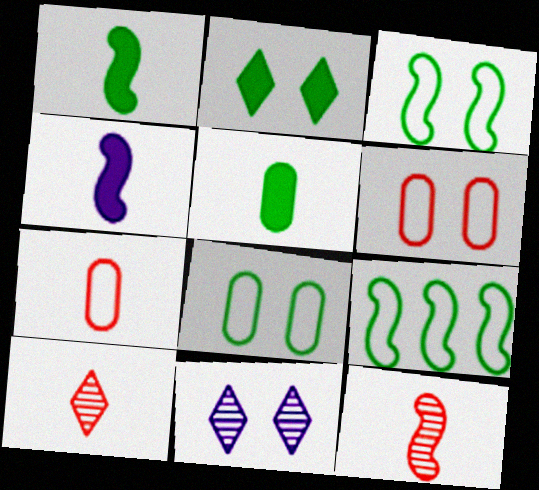[]